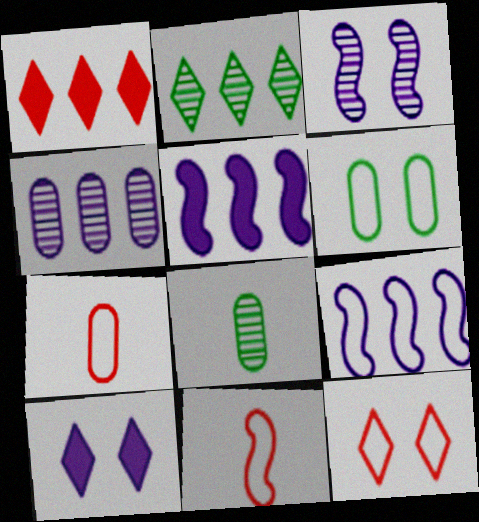[[5, 8, 12]]